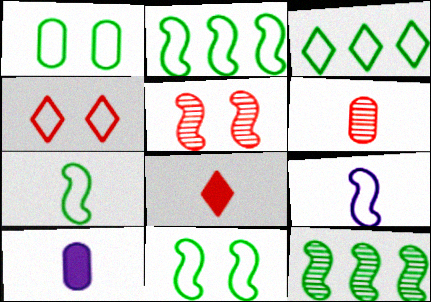[[1, 3, 7], 
[2, 7, 11], 
[3, 5, 10], 
[4, 10, 12]]